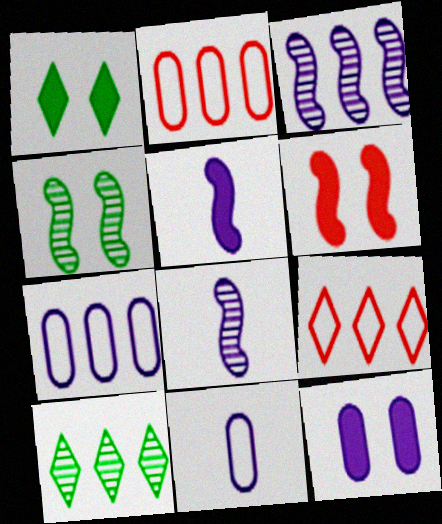[[1, 2, 8], 
[1, 6, 12], 
[6, 10, 11]]